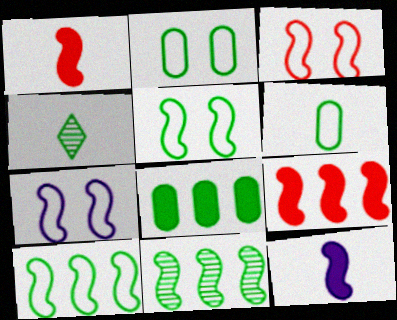[[1, 7, 11], 
[3, 5, 7], 
[3, 11, 12], 
[4, 5, 8]]